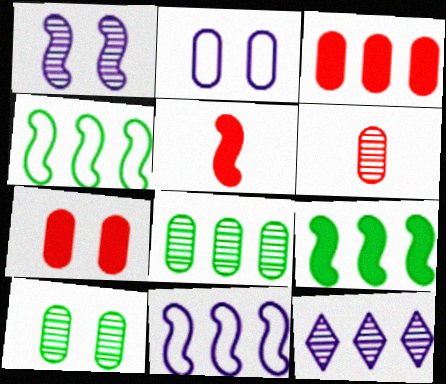[[1, 4, 5], 
[2, 7, 10], 
[3, 4, 12]]